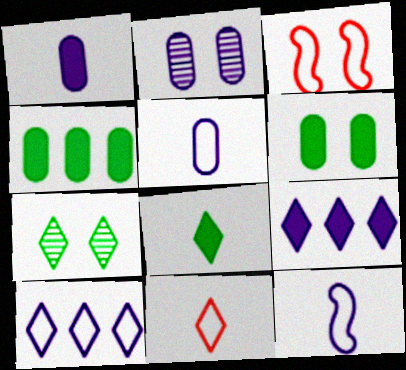[[2, 9, 12], 
[7, 9, 11]]